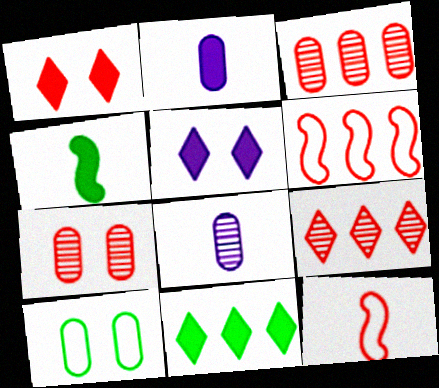[[1, 3, 12], 
[2, 3, 10]]